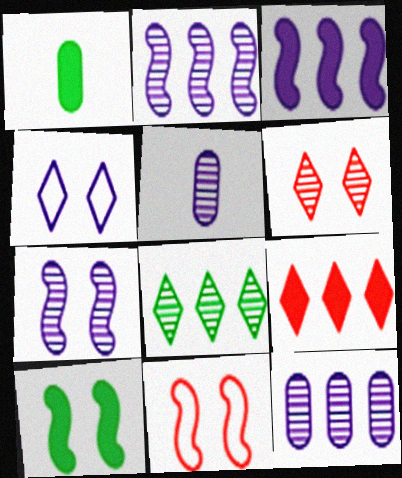[[3, 4, 5], 
[7, 10, 11]]